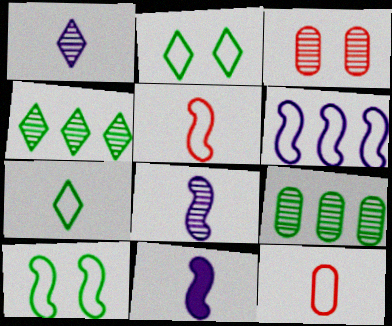[[2, 6, 12], 
[3, 4, 8], 
[5, 6, 10]]